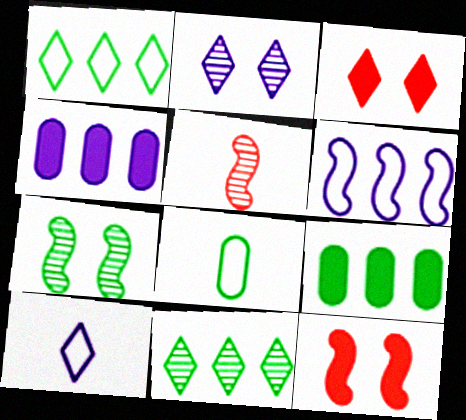[[3, 10, 11]]